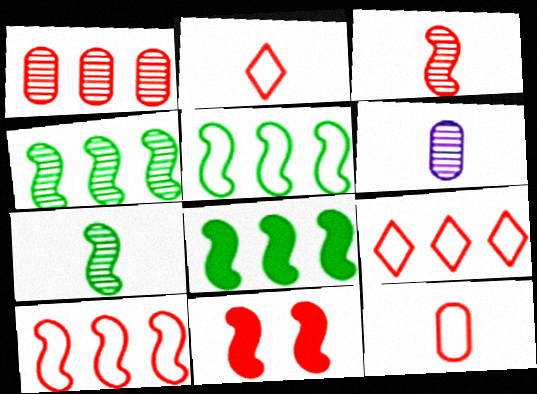[[1, 2, 11], 
[3, 10, 11], 
[4, 5, 8]]